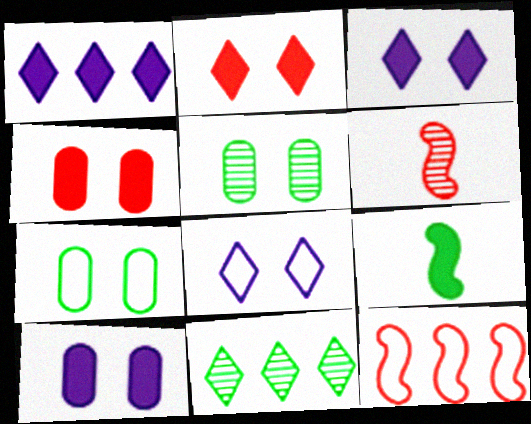[[1, 4, 9], 
[1, 6, 7], 
[7, 9, 11]]